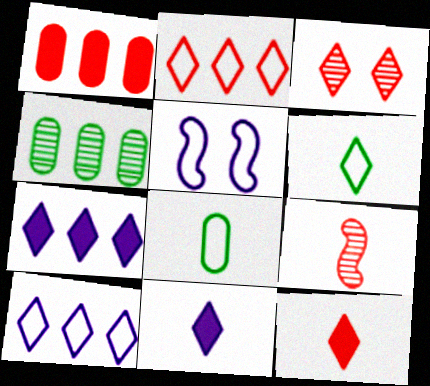[[2, 3, 12], 
[2, 5, 8], 
[3, 6, 7], 
[4, 5, 12], 
[8, 9, 11]]